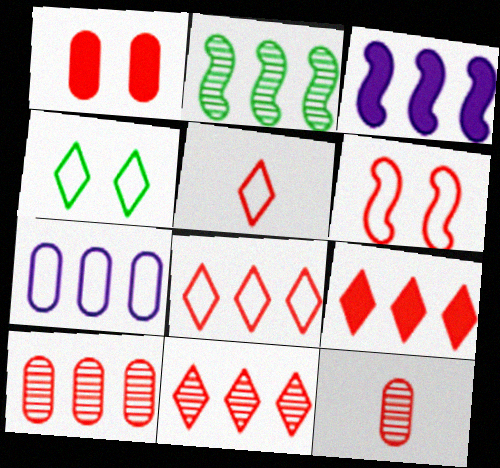[[2, 7, 9], 
[3, 4, 12], 
[6, 9, 12], 
[8, 9, 11]]